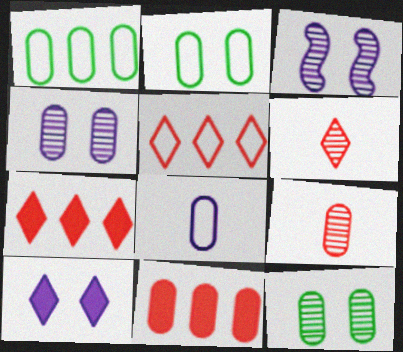[[8, 11, 12]]